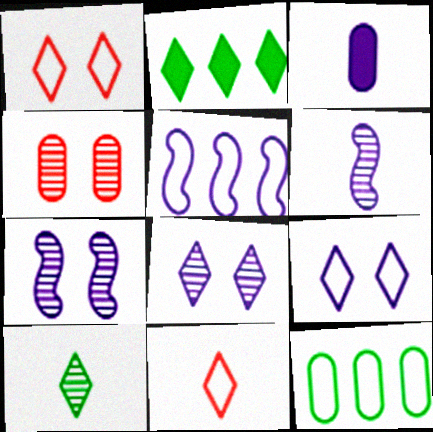[[2, 8, 11], 
[3, 4, 12], 
[3, 5, 8]]